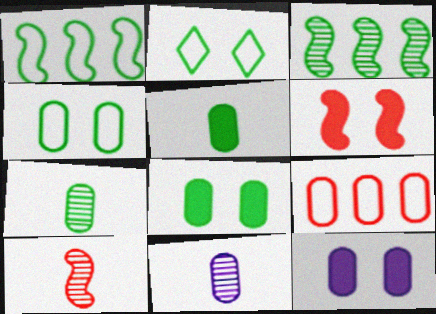[[2, 3, 5], 
[7, 9, 12], 
[8, 9, 11]]